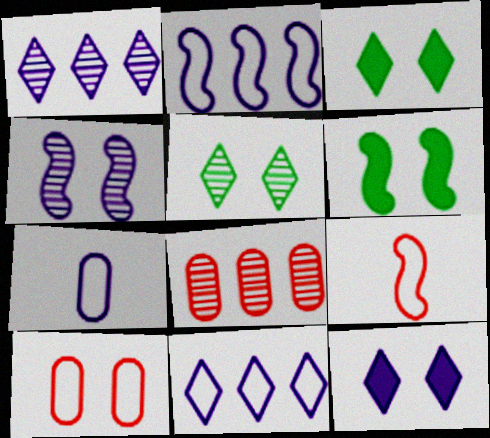[[3, 4, 10]]